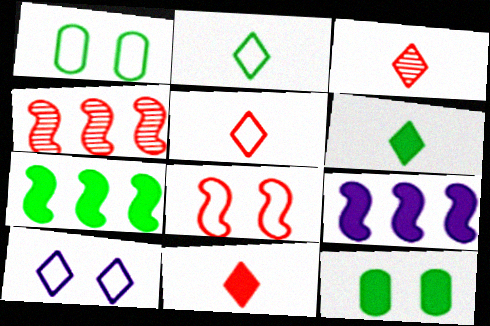[[1, 3, 9], 
[1, 8, 10], 
[3, 5, 11], 
[6, 7, 12], 
[9, 11, 12]]